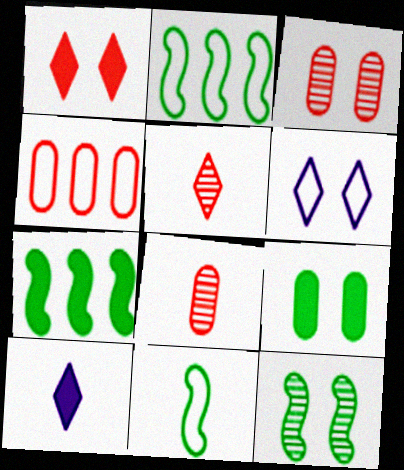[[2, 3, 10], 
[4, 6, 11], 
[4, 10, 12], 
[6, 7, 8], 
[7, 11, 12], 
[8, 10, 11]]